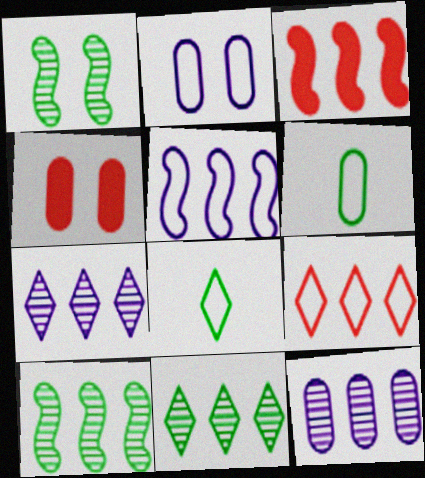[[3, 5, 10], 
[4, 6, 12]]